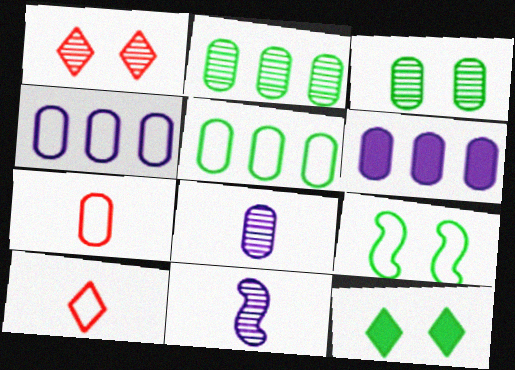[[1, 2, 11], 
[3, 6, 7], 
[3, 9, 12], 
[4, 9, 10]]